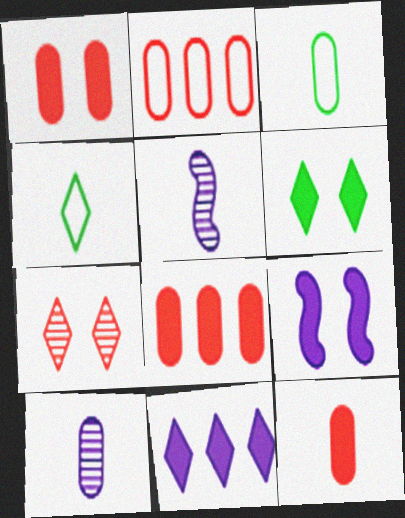[[1, 6, 9], 
[1, 8, 12], 
[2, 5, 6], 
[3, 10, 12], 
[4, 5, 12], 
[4, 7, 11]]